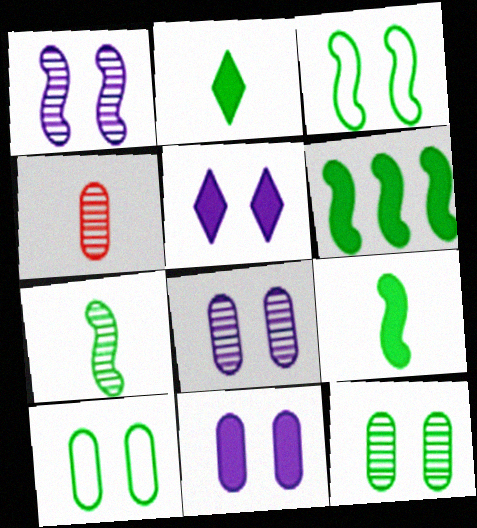[[3, 6, 7]]